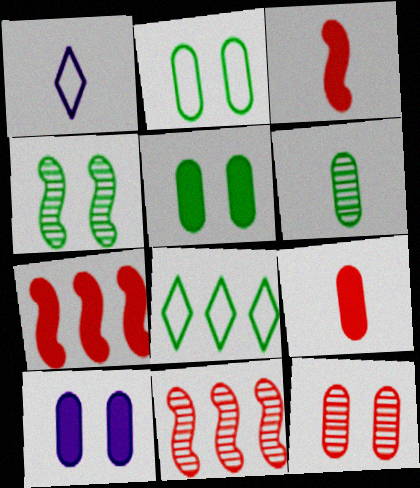[[1, 3, 6], 
[1, 5, 11], 
[2, 10, 12]]